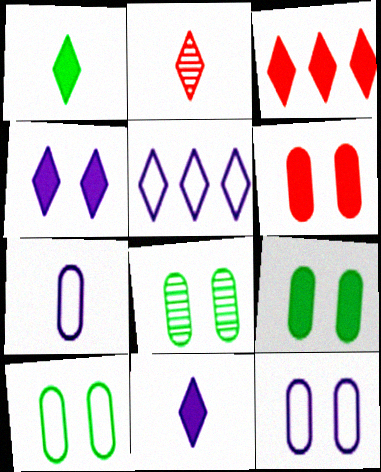[[1, 3, 4], 
[6, 8, 12], 
[8, 9, 10]]